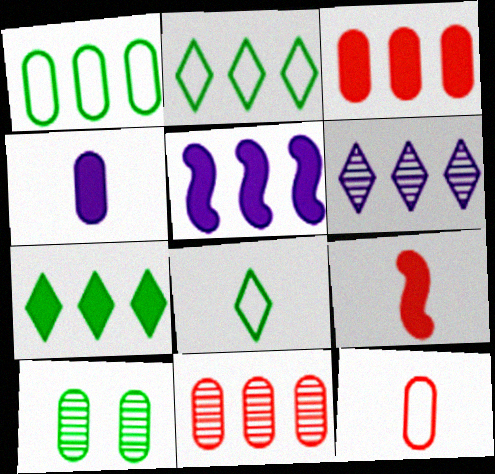[[2, 5, 11], 
[3, 5, 7]]